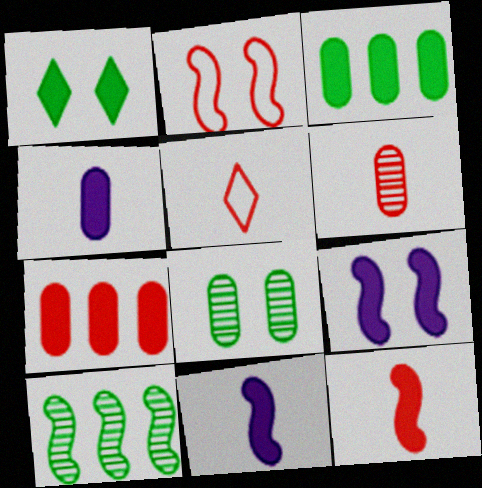[[1, 7, 11], 
[2, 10, 11], 
[5, 6, 12]]